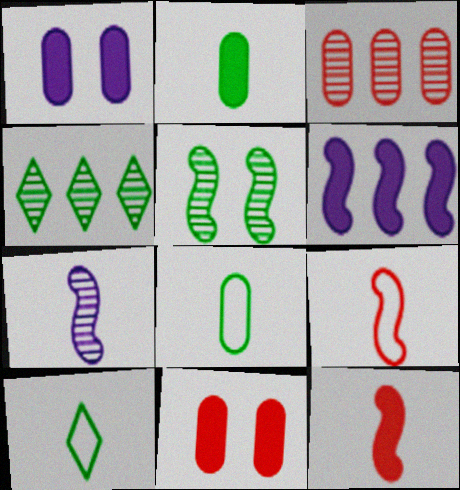[[1, 3, 8], 
[1, 4, 9], 
[5, 6, 9]]